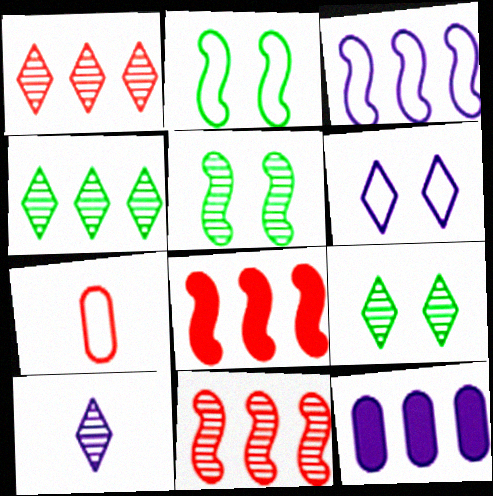[[1, 9, 10]]